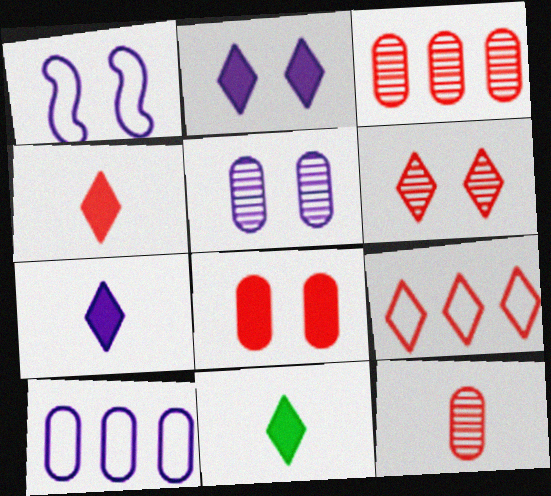[[1, 2, 5], 
[1, 3, 11], 
[4, 6, 9], 
[4, 7, 11]]